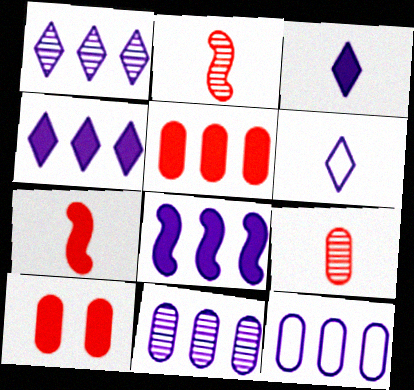[[1, 8, 12]]